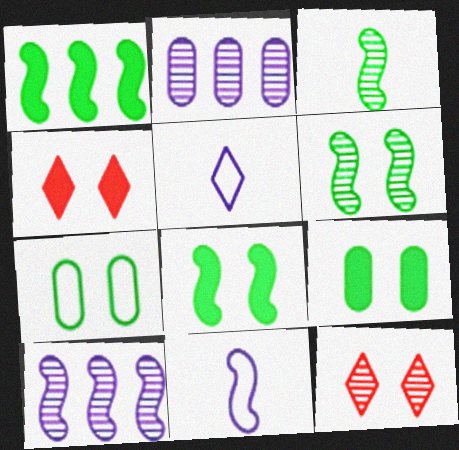[[2, 3, 12]]